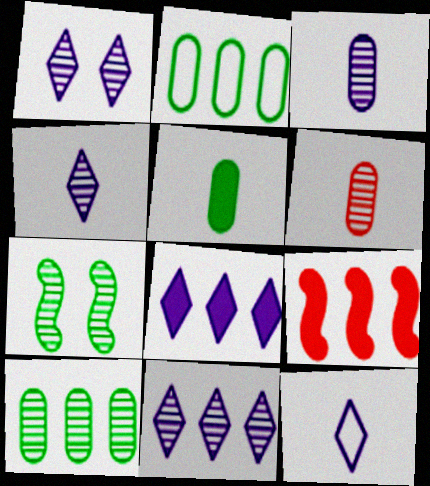[[1, 4, 11], 
[1, 8, 12], 
[2, 9, 11], 
[6, 7, 11]]